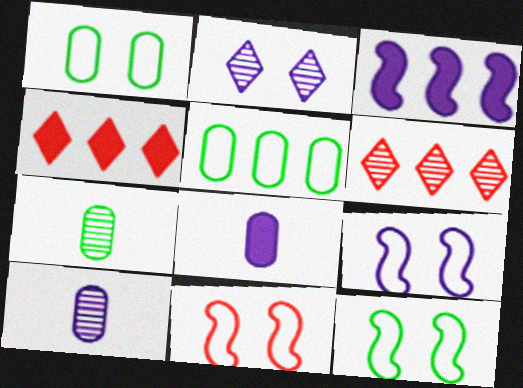[[3, 5, 6], 
[4, 7, 9], 
[4, 10, 12], 
[6, 8, 12], 
[9, 11, 12]]